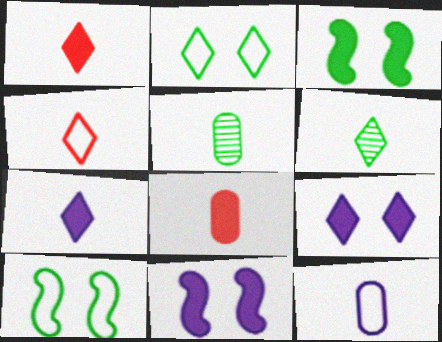[[4, 6, 7], 
[5, 8, 12]]